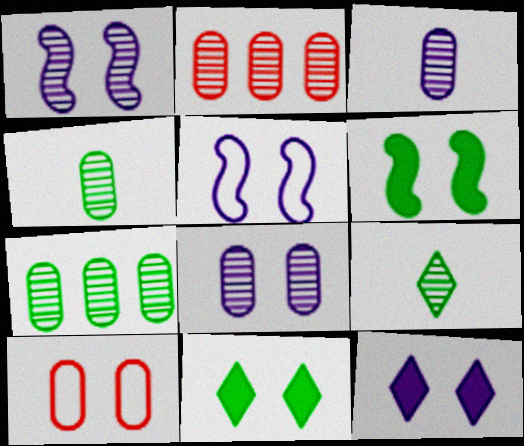[[1, 2, 9], 
[1, 10, 11], 
[2, 4, 8], 
[5, 8, 12]]